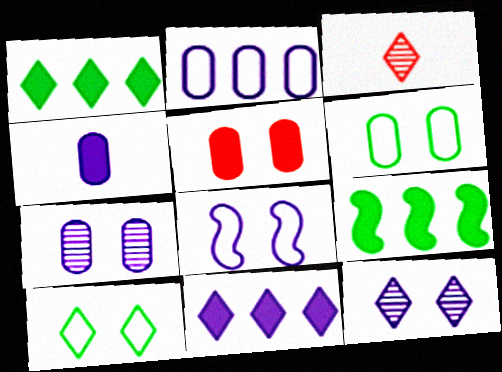[[2, 4, 7], 
[3, 10, 11], 
[5, 6, 7]]